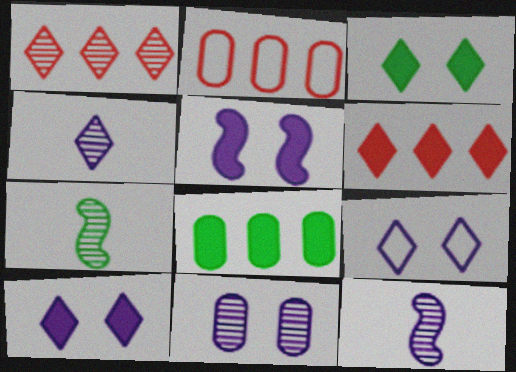[[1, 7, 11], 
[2, 3, 12], 
[2, 7, 10], 
[5, 9, 11]]